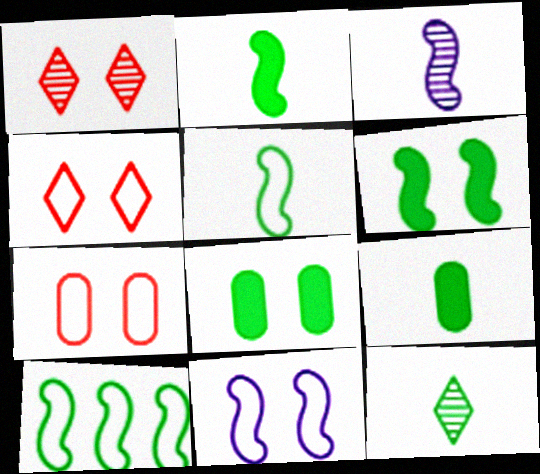[[1, 8, 11], 
[5, 9, 12], 
[8, 10, 12]]